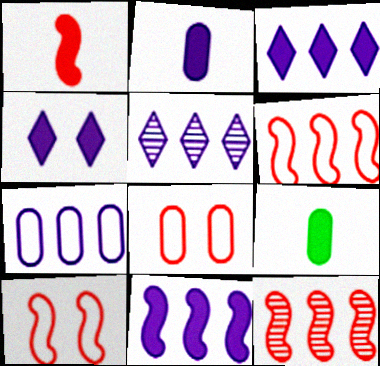[[1, 10, 12], 
[2, 4, 11], 
[5, 7, 11], 
[5, 9, 10]]